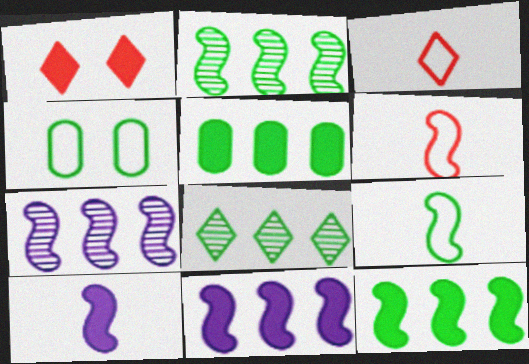[[1, 5, 10]]